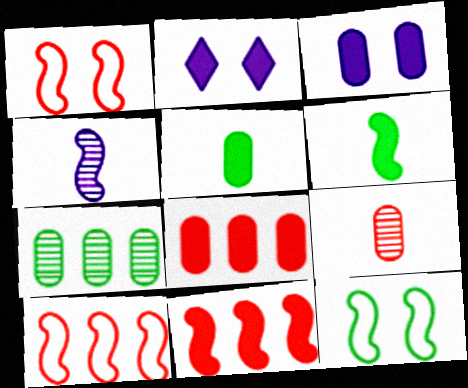[[2, 5, 11], 
[2, 6, 8], 
[3, 5, 8], 
[4, 11, 12]]